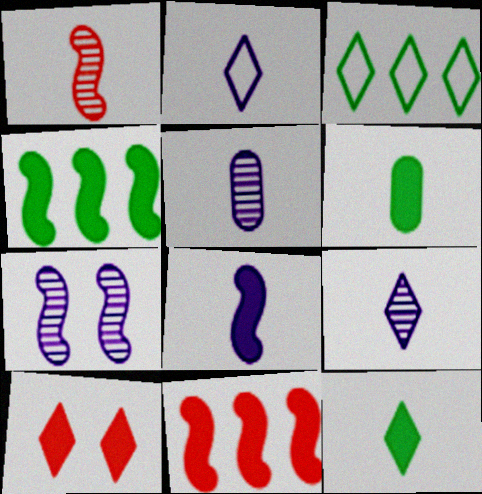[[1, 2, 6], 
[2, 5, 8], 
[3, 9, 10]]